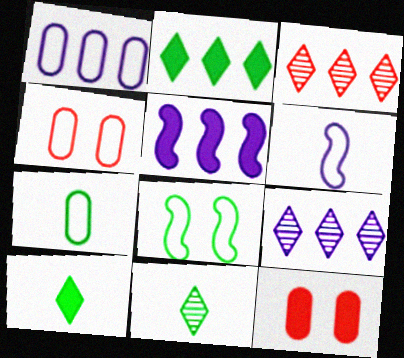[[1, 4, 7], 
[1, 5, 9], 
[4, 5, 11], 
[5, 10, 12]]